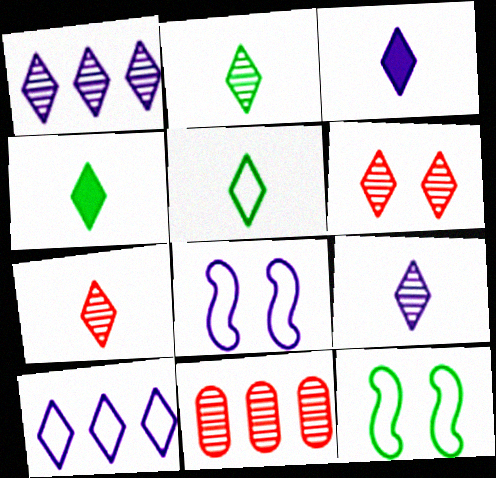[[1, 2, 6], 
[2, 4, 5], 
[2, 7, 9], 
[3, 5, 7], 
[3, 11, 12], 
[4, 6, 10], 
[4, 8, 11]]